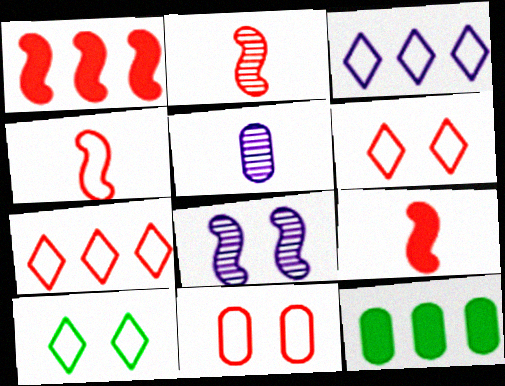[[1, 5, 10], 
[2, 4, 9], 
[4, 7, 11], 
[5, 11, 12]]